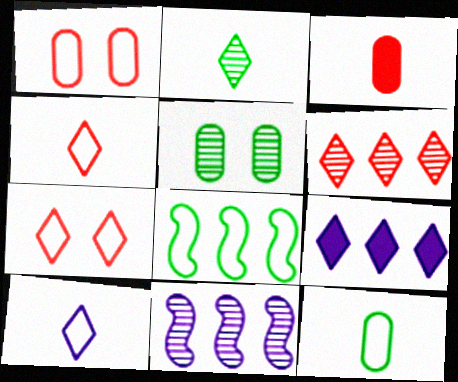[[1, 8, 10], 
[2, 7, 9]]